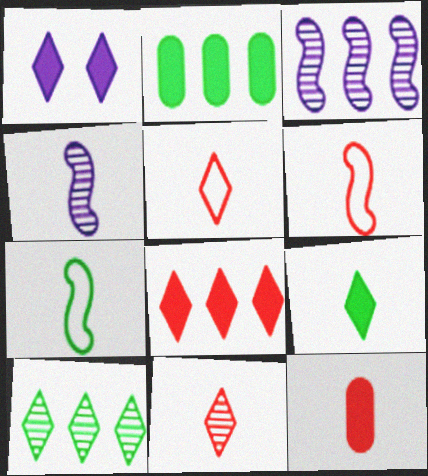[[1, 5, 10], 
[1, 8, 9], 
[6, 11, 12]]